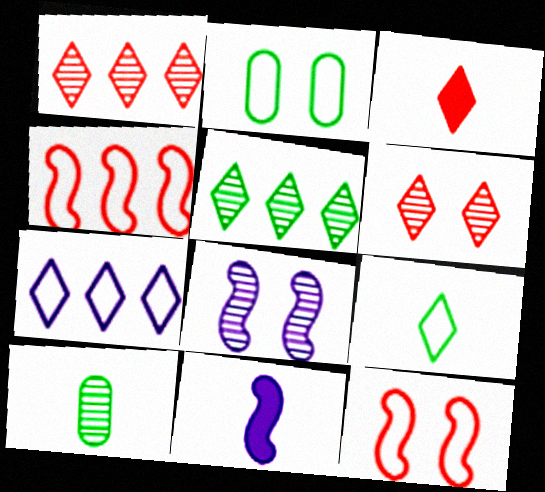[[1, 2, 11], 
[1, 8, 10]]